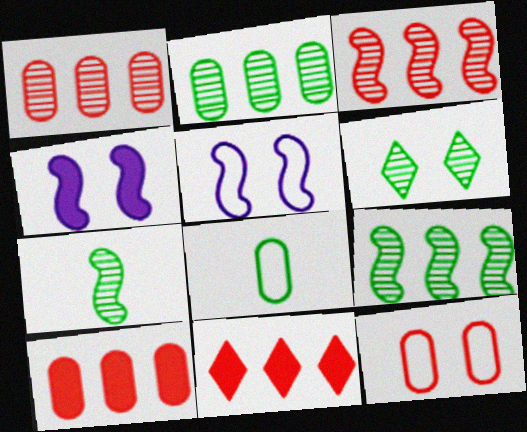[[2, 6, 7], 
[4, 6, 12]]